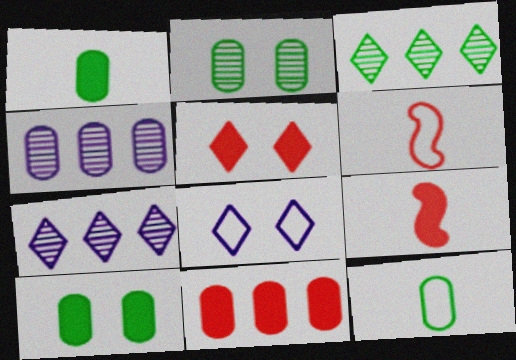[[5, 9, 11], 
[6, 7, 10]]